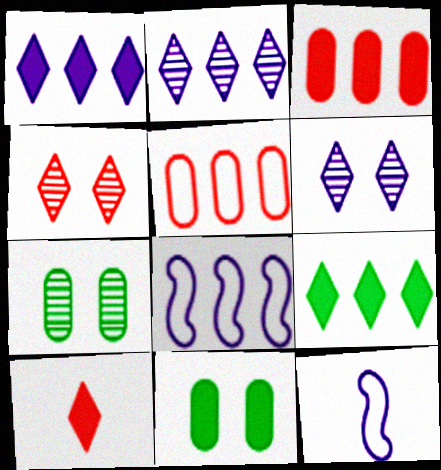[[7, 8, 10]]